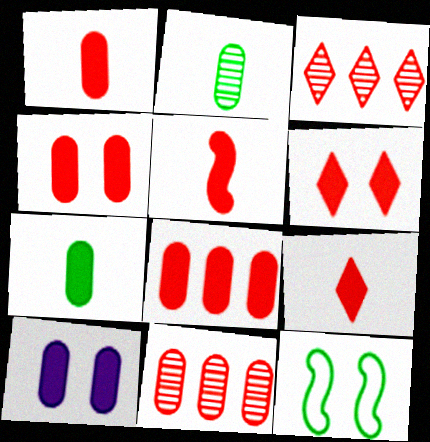[[1, 4, 8], 
[1, 5, 9], 
[5, 6, 8], 
[7, 8, 10]]